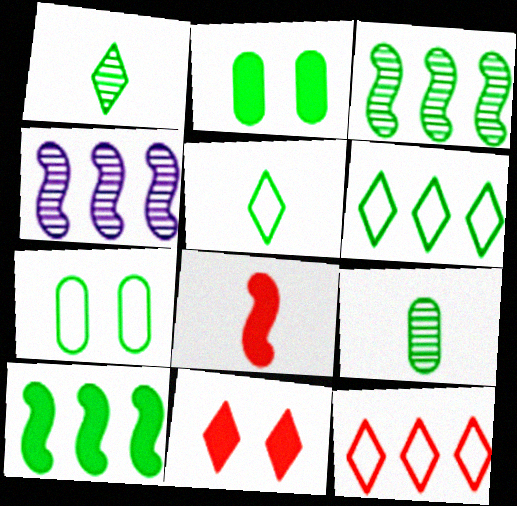[[1, 7, 10], 
[2, 3, 5]]